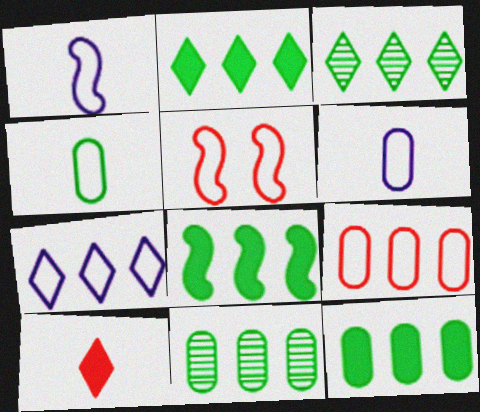[[2, 8, 12], 
[4, 5, 7]]